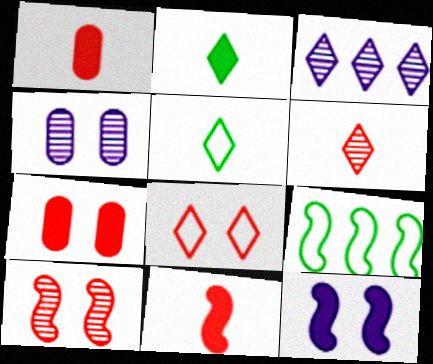[[2, 3, 8], 
[7, 8, 10]]